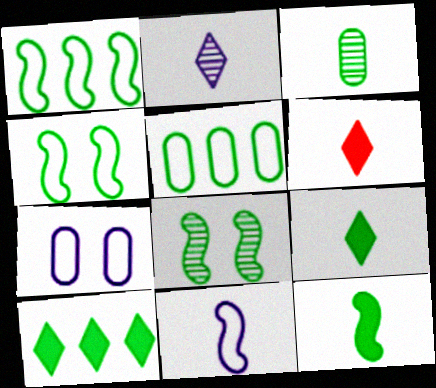[[1, 8, 12], 
[3, 4, 10], 
[3, 6, 11], 
[5, 8, 9]]